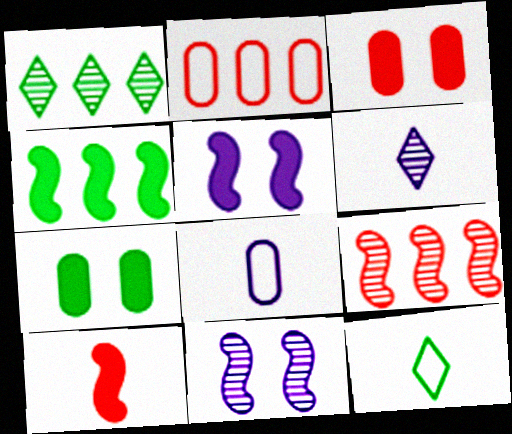[[4, 5, 10]]